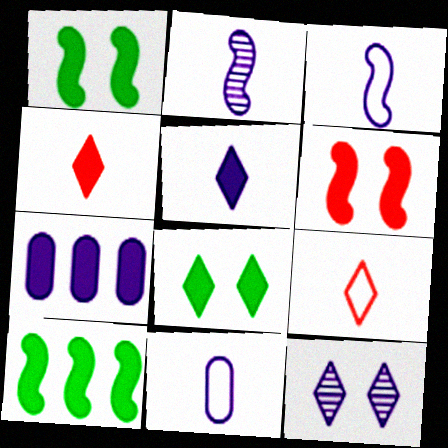[[1, 4, 7], 
[2, 5, 11], 
[3, 7, 12]]